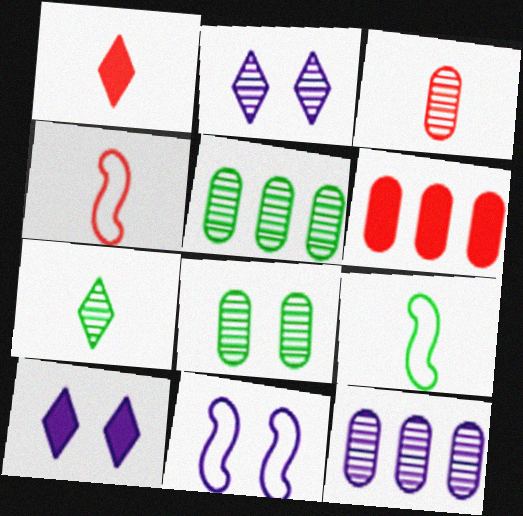[[1, 3, 4], 
[1, 5, 11], 
[2, 6, 9], 
[3, 8, 12], 
[4, 5, 10], 
[6, 7, 11]]